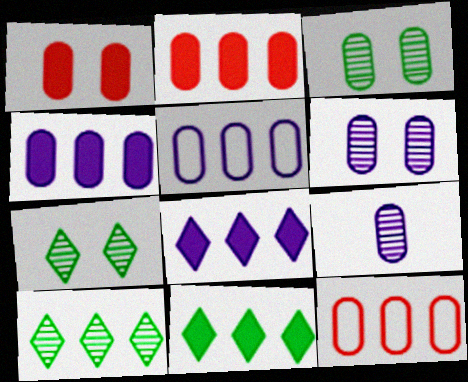[]